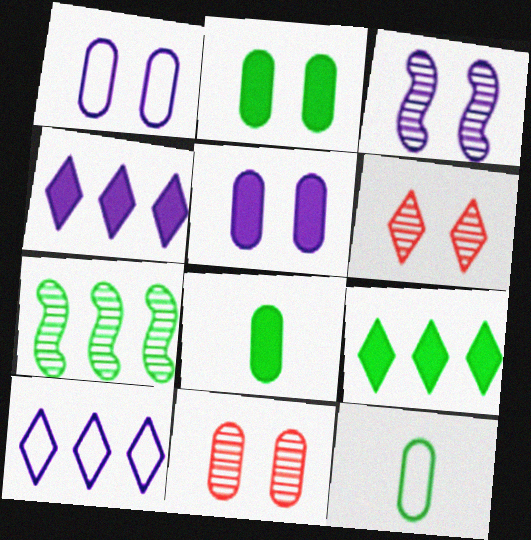[[1, 2, 11]]